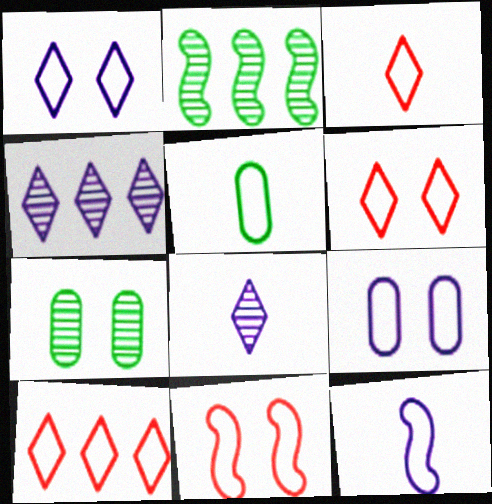[[3, 5, 12], 
[3, 6, 10]]